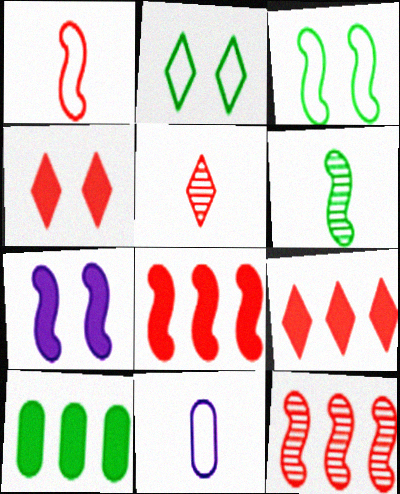[[2, 6, 10]]